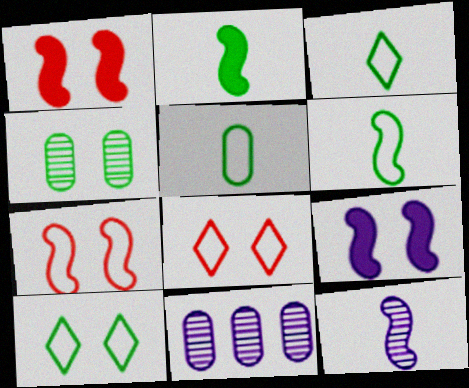[[1, 3, 11], 
[2, 8, 11], 
[3, 5, 6], 
[4, 8, 9]]